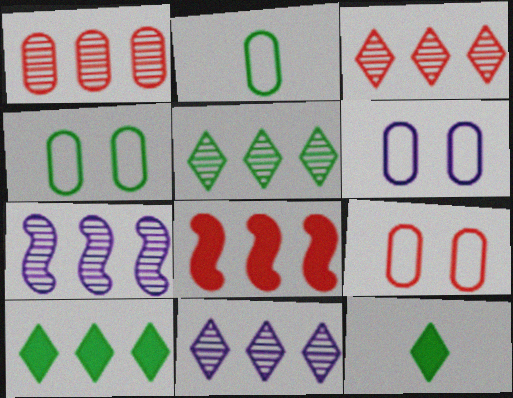[[1, 5, 7], 
[3, 5, 11], 
[4, 6, 9], 
[7, 9, 12]]